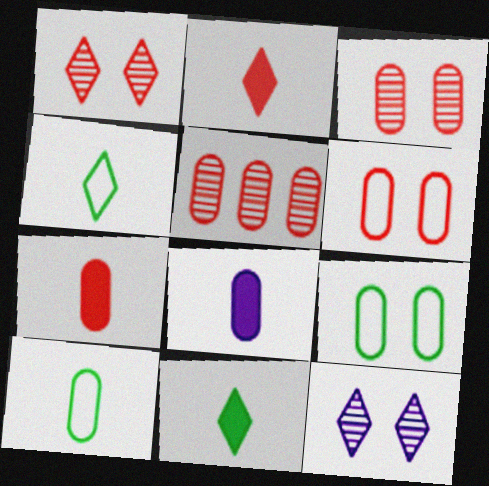[[5, 6, 7], 
[5, 8, 9]]